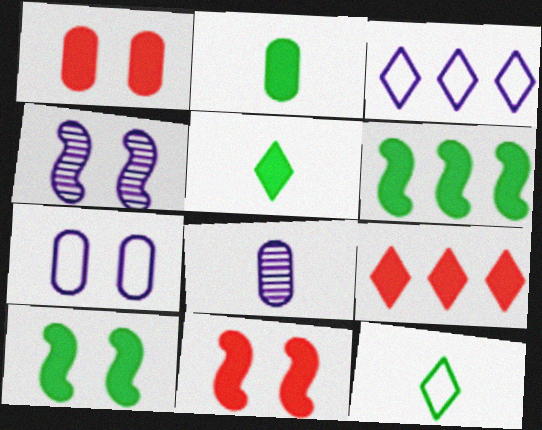[]